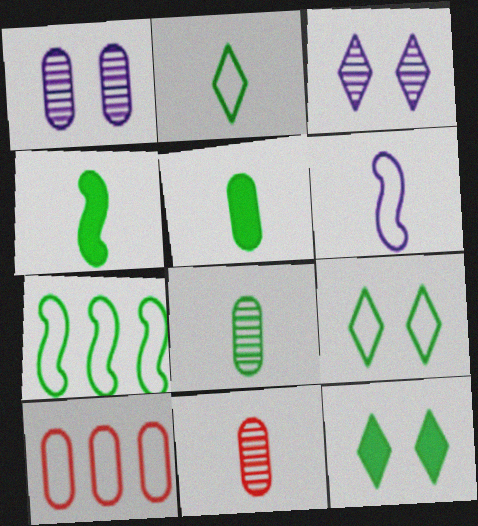[[1, 5, 10], 
[2, 4, 8], 
[3, 4, 10], 
[6, 9, 10], 
[7, 8, 12]]